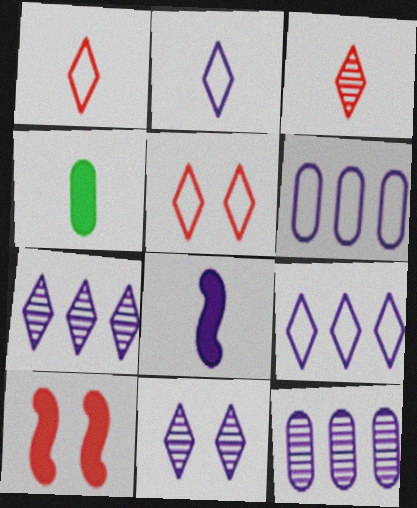[[6, 8, 11]]